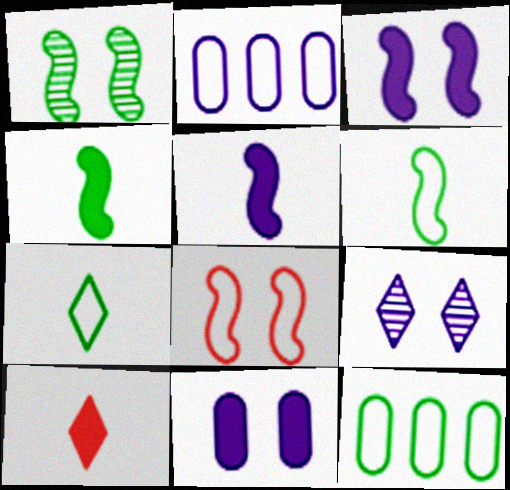[[1, 2, 10], 
[1, 3, 8], 
[2, 5, 9], 
[2, 7, 8]]